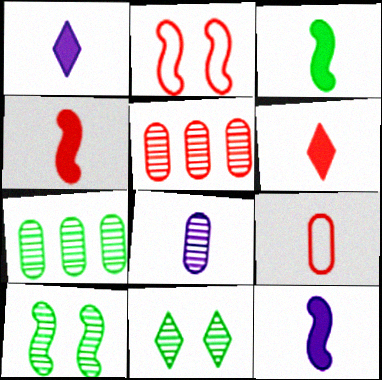[[1, 2, 7], 
[2, 5, 6], 
[3, 4, 12]]